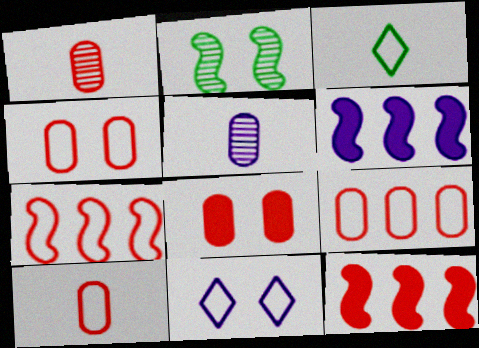[[1, 8, 9], 
[2, 8, 11], 
[4, 9, 10], 
[5, 6, 11]]